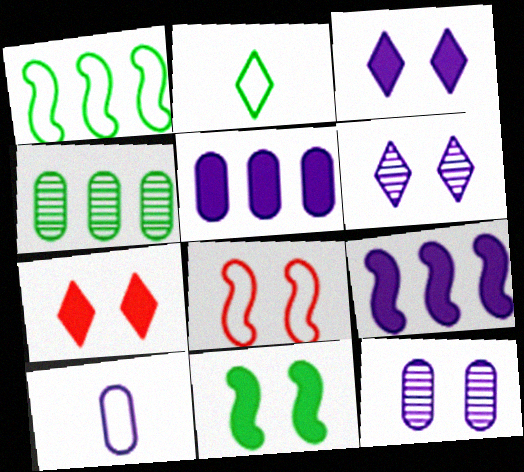[[2, 4, 11], 
[5, 10, 12], 
[6, 9, 10]]